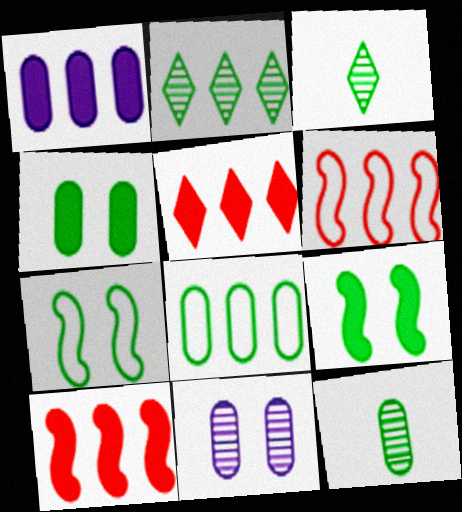[[1, 2, 6], 
[3, 8, 9], 
[4, 8, 12]]